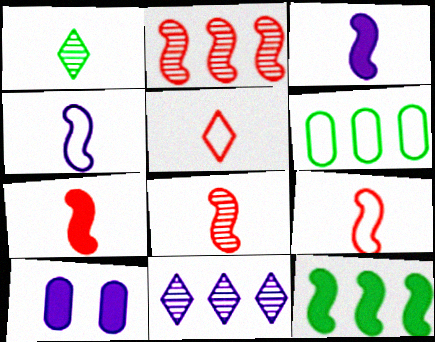[[4, 10, 11], 
[7, 8, 9]]